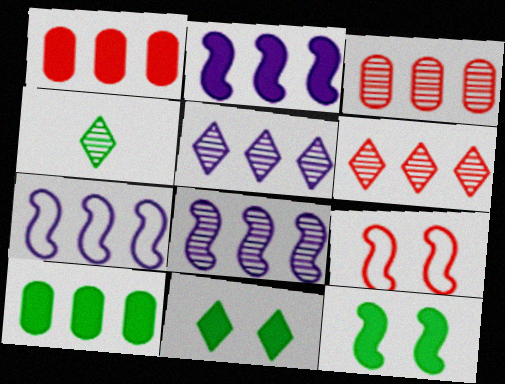[[2, 7, 8], 
[6, 7, 10]]